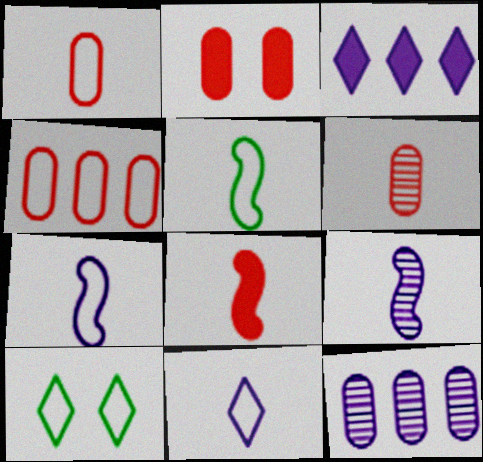[[1, 5, 11], 
[2, 4, 6], 
[4, 7, 10], 
[5, 8, 9], 
[8, 10, 12]]